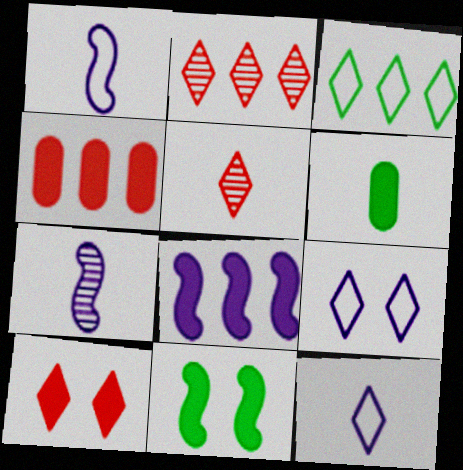[[1, 5, 6], 
[6, 8, 10]]